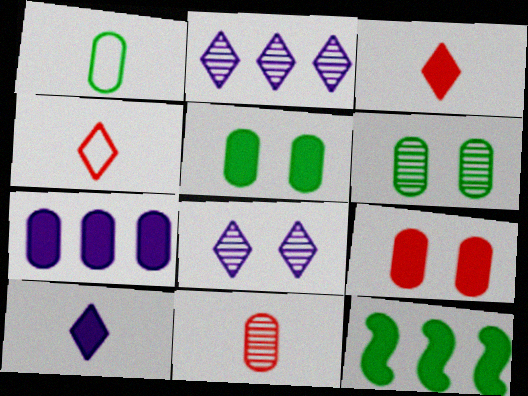[[9, 10, 12]]